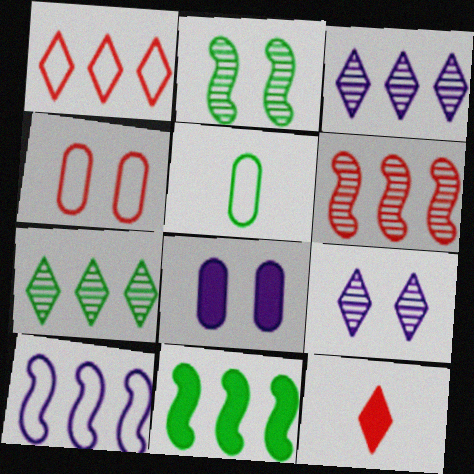[[4, 6, 12], 
[6, 10, 11], 
[8, 11, 12]]